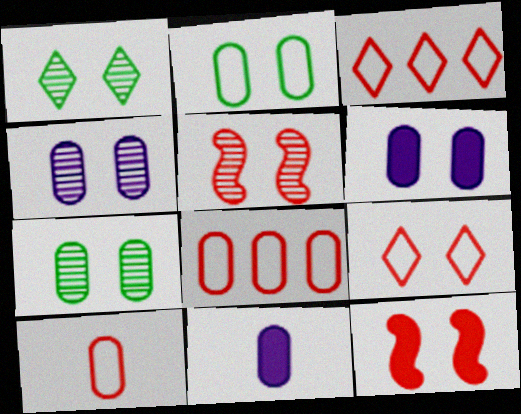[[1, 4, 5], 
[7, 8, 11]]